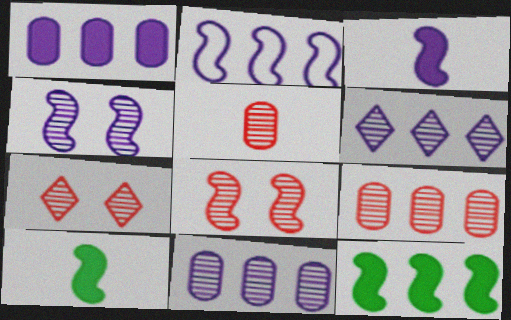[[1, 2, 6], 
[2, 3, 4], 
[2, 8, 10]]